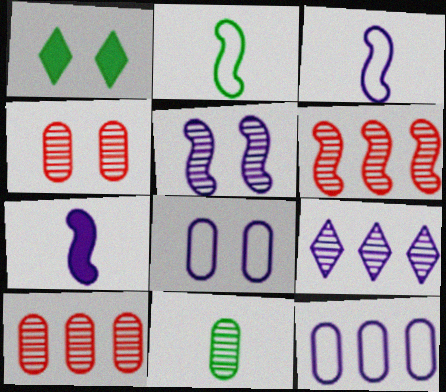[[1, 3, 10], 
[7, 8, 9]]